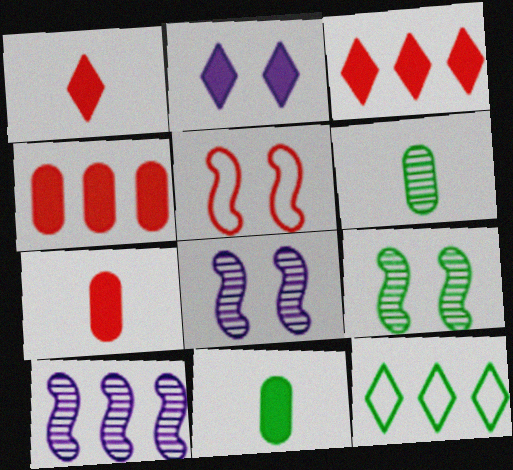[[4, 10, 12], 
[7, 8, 12], 
[9, 11, 12]]